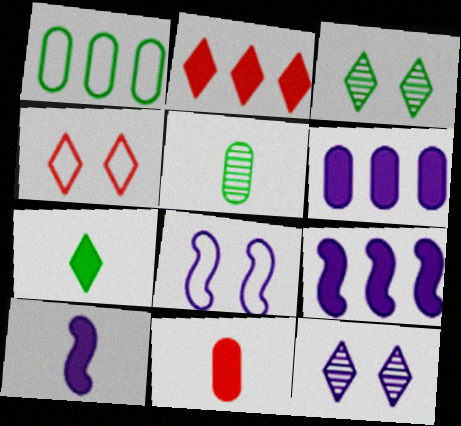[[2, 5, 8], 
[4, 5, 9], 
[7, 10, 11]]